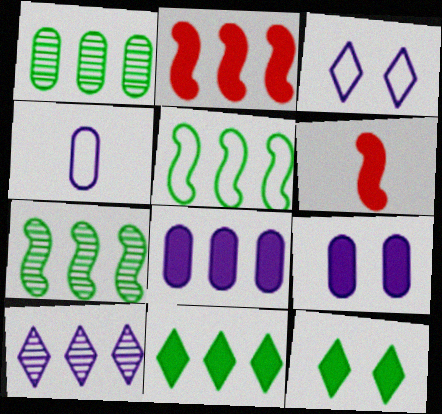[[1, 3, 6], 
[1, 5, 11], 
[2, 8, 11], 
[6, 8, 12], 
[6, 9, 11]]